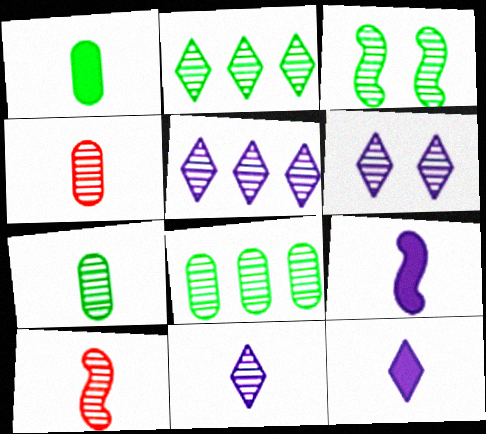[[2, 3, 7], 
[3, 4, 5], 
[5, 6, 11], 
[6, 8, 10], 
[7, 10, 11]]